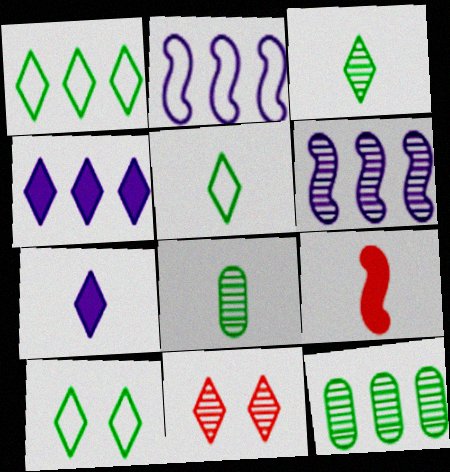[[1, 5, 10], 
[1, 7, 11], 
[4, 5, 11], 
[6, 8, 11]]